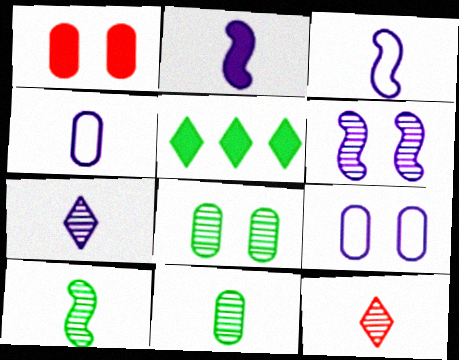[[1, 2, 5], 
[1, 8, 9], 
[2, 4, 7]]